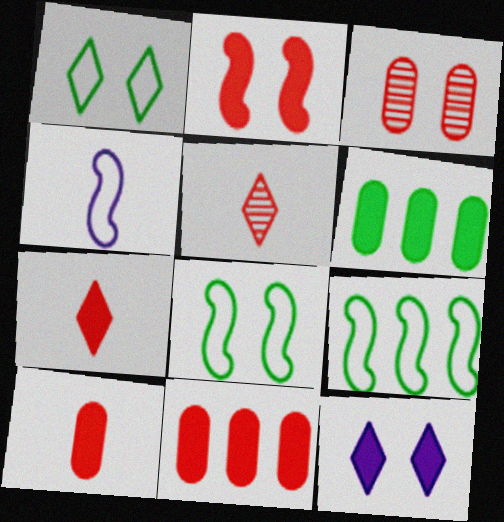[[2, 7, 11], 
[3, 8, 12]]